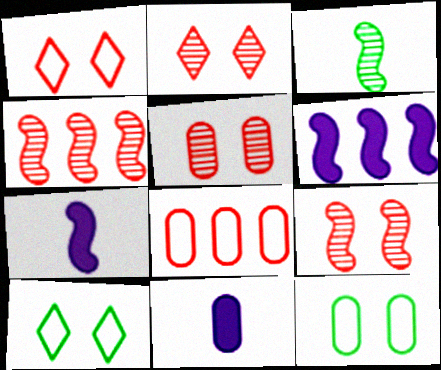[[2, 5, 9], 
[4, 10, 11]]